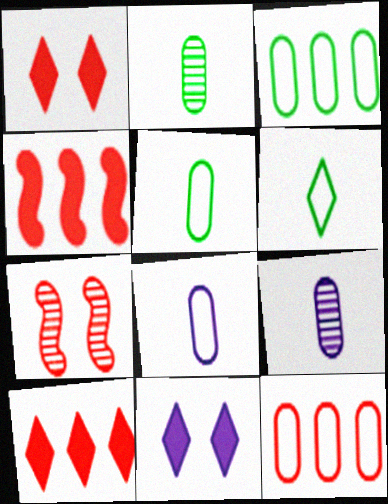[]